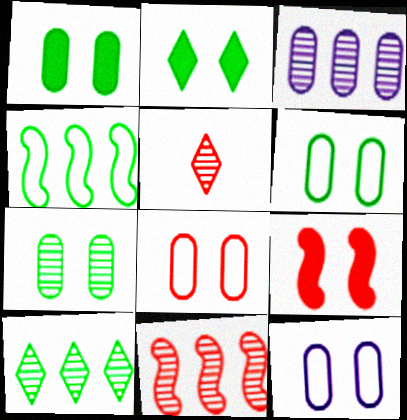[[1, 6, 7], 
[3, 10, 11], 
[6, 8, 12]]